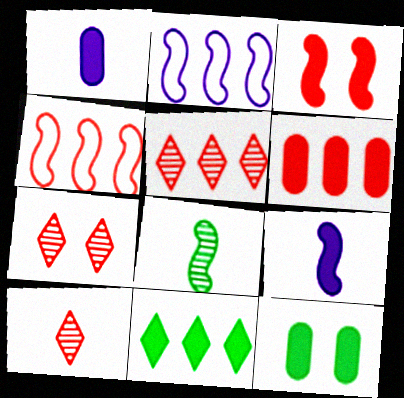[[1, 3, 11], 
[1, 6, 12], 
[2, 3, 8], 
[2, 10, 12], 
[4, 5, 6], 
[5, 7, 10]]